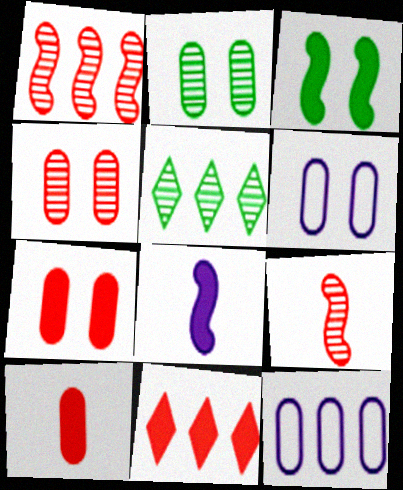[[2, 6, 7], 
[2, 10, 12]]